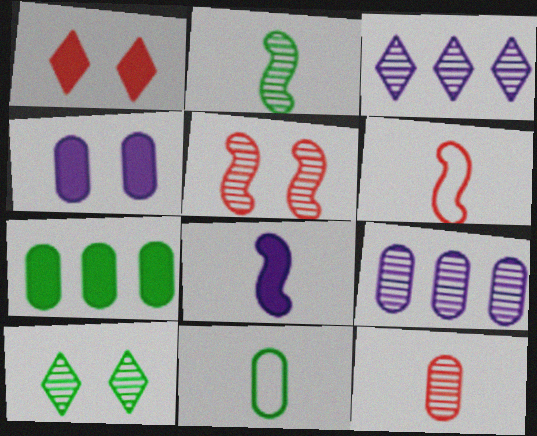[[1, 7, 8], 
[2, 6, 8]]